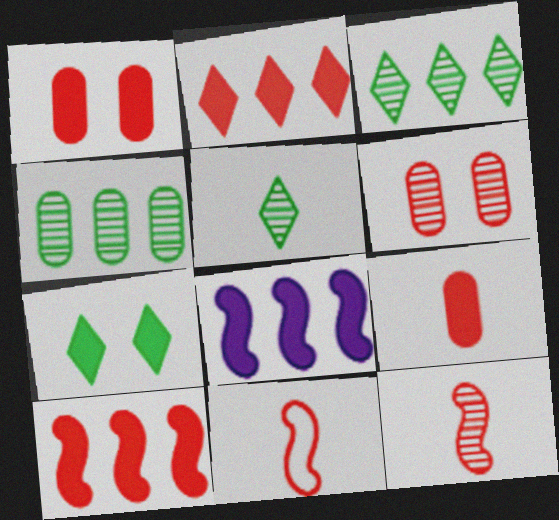[[2, 6, 11], 
[7, 8, 9]]